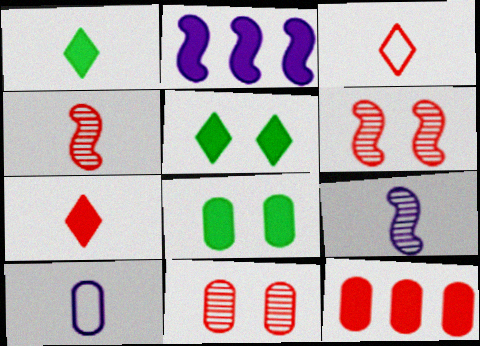[[1, 4, 10], 
[2, 7, 8], 
[3, 6, 12]]